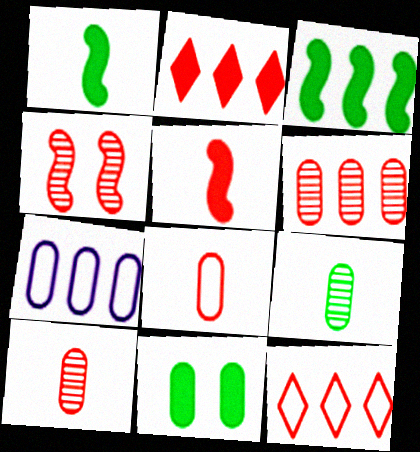[[2, 4, 8], 
[7, 10, 11]]